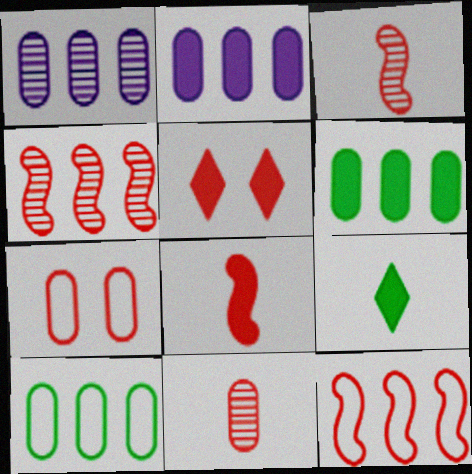[[5, 11, 12]]